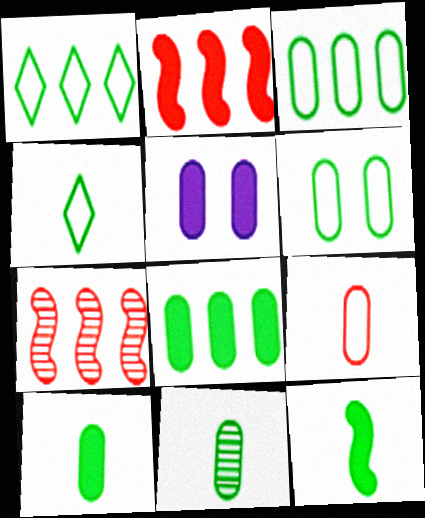[[4, 5, 7], 
[4, 11, 12], 
[6, 8, 11]]